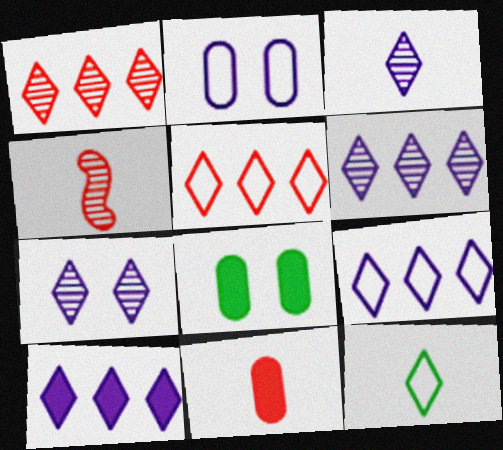[[3, 6, 7], 
[4, 8, 9], 
[6, 9, 10]]